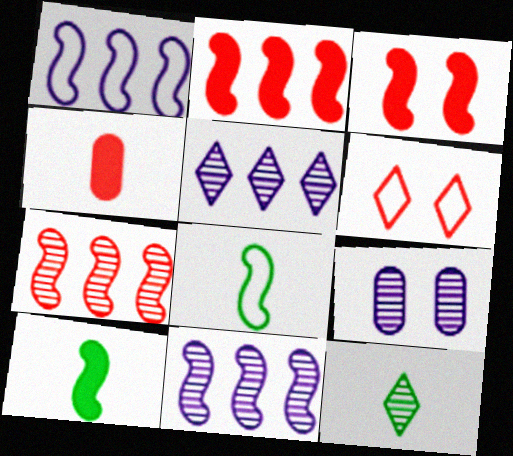[[3, 8, 11], 
[4, 6, 7], 
[7, 9, 12]]